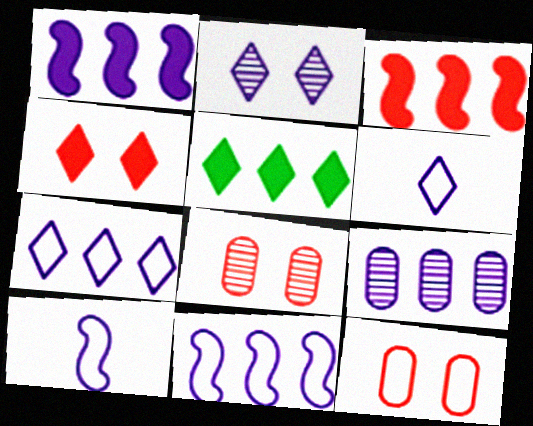[[1, 7, 9], 
[5, 8, 10]]